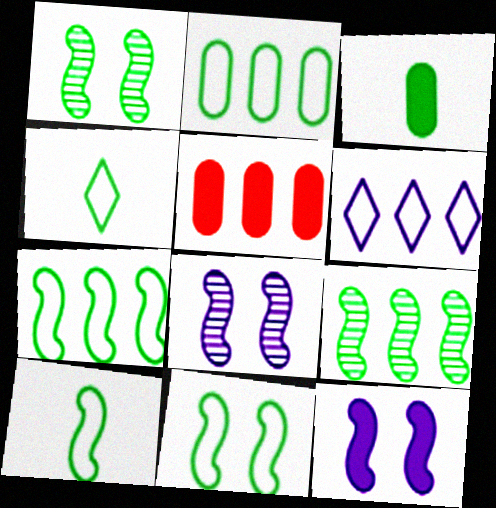[[2, 4, 11], 
[4, 5, 8], 
[5, 6, 9], 
[7, 10, 11]]